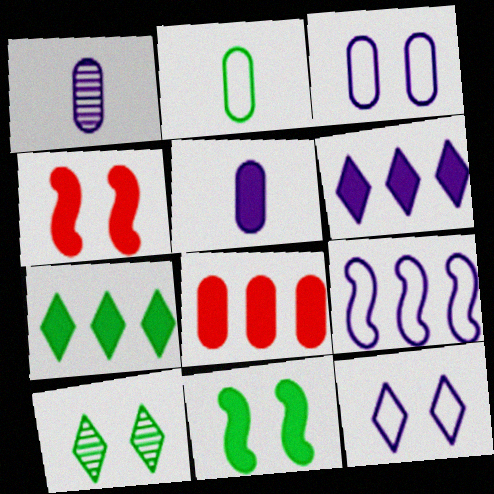[[3, 4, 10], 
[4, 5, 7]]